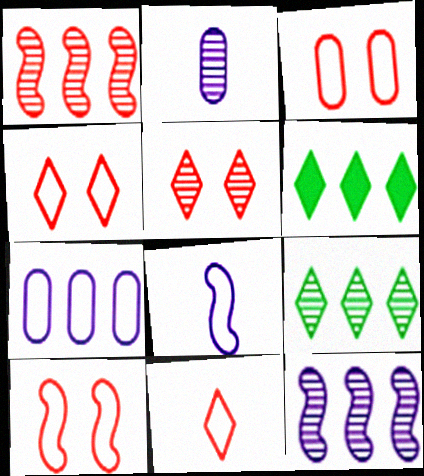[[1, 6, 7], 
[2, 6, 10], 
[3, 4, 10]]